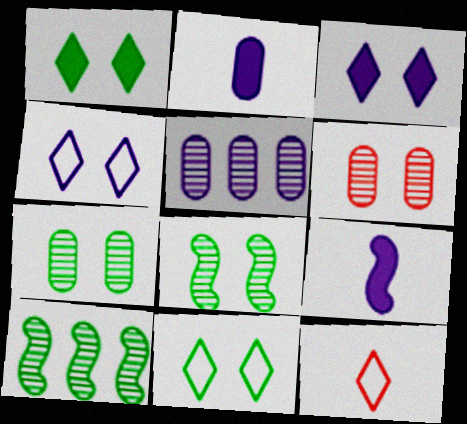[[4, 5, 9]]